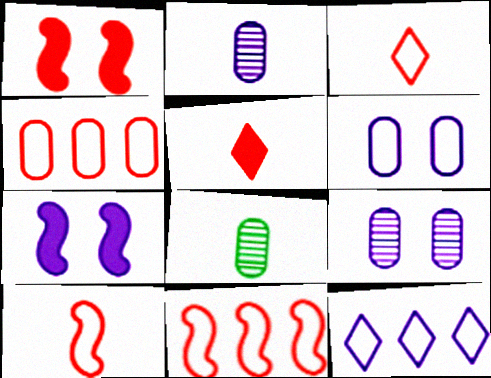[[1, 8, 12], 
[2, 7, 12]]